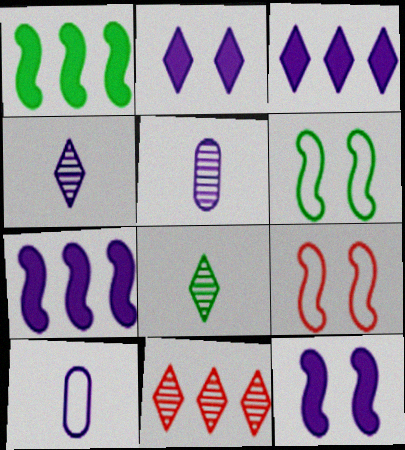[]